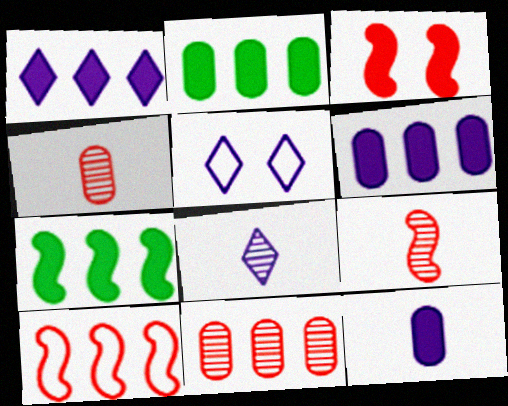[[1, 5, 8], 
[2, 5, 9], 
[3, 9, 10], 
[4, 5, 7]]